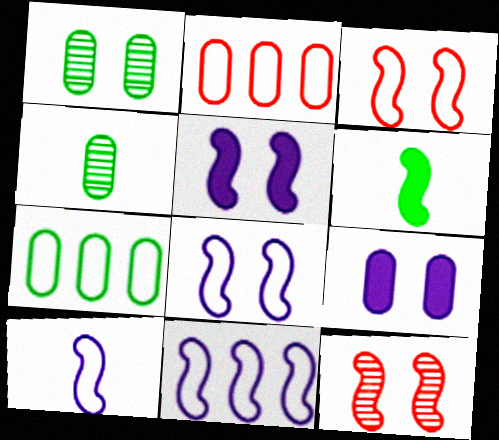[[2, 4, 9], 
[6, 11, 12], 
[8, 10, 11]]